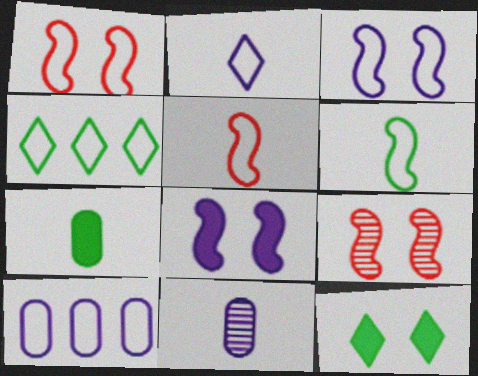[[2, 3, 10]]